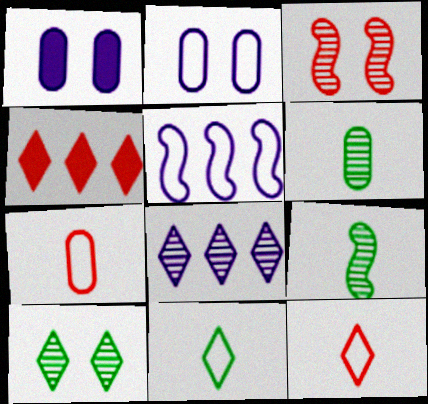[[2, 4, 9], 
[3, 4, 7], 
[3, 6, 8]]